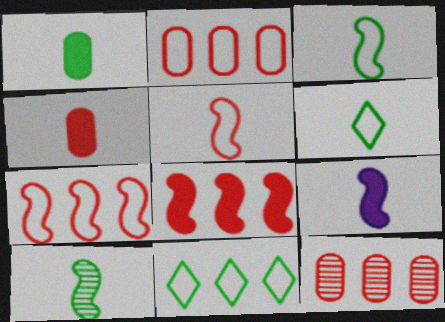[[1, 6, 10], 
[5, 9, 10]]